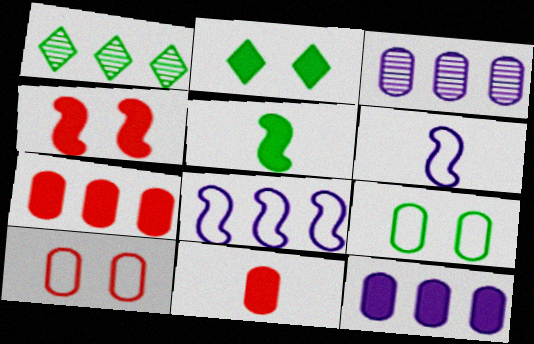[[1, 5, 9], 
[1, 7, 8], 
[3, 9, 11]]